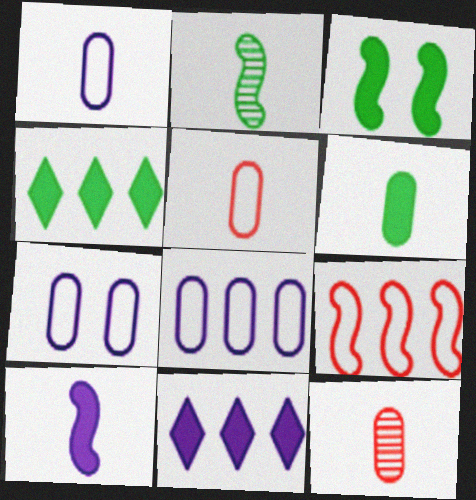[[1, 6, 12], 
[1, 7, 8], 
[3, 4, 6]]